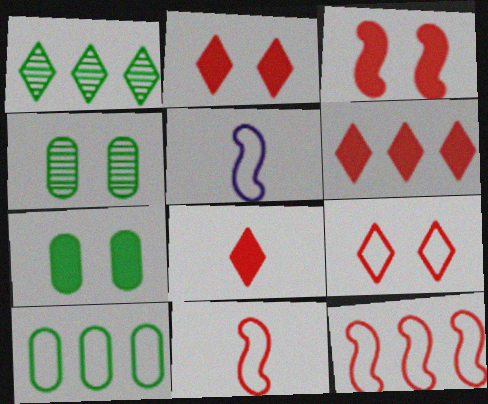[[2, 6, 8], 
[4, 5, 6], 
[5, 9, 10]]